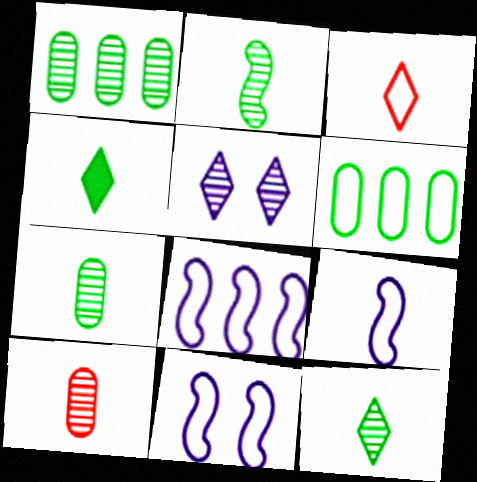[[2, 7, 12], 
[3, 6, 11], 
[4, 9, 10], 
[8, 9, 11]]